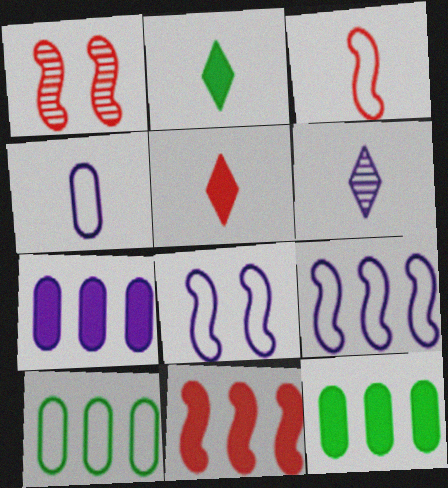[[1, 3, 11], 
[6, 7, 8]]